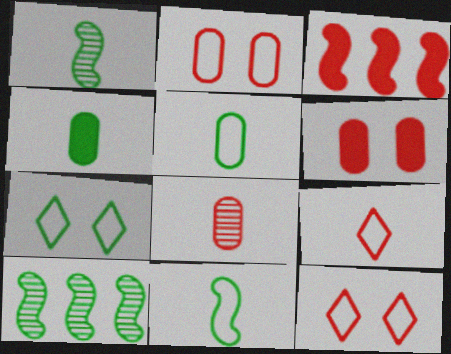[[3, 8, 12], 
[4, 7, 10]]